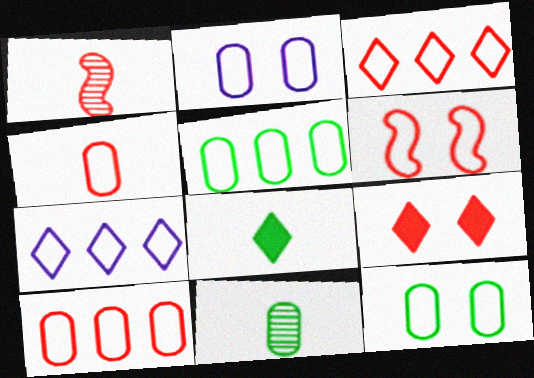[[1, 9, 10], 
[2, 4, 5], 
[3, 4, 6]]